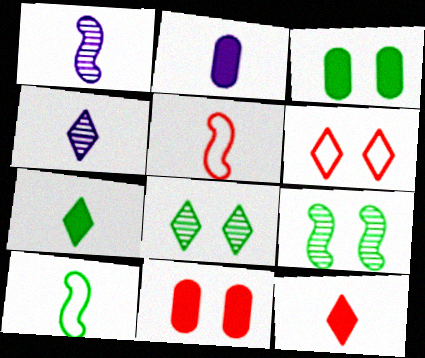[]